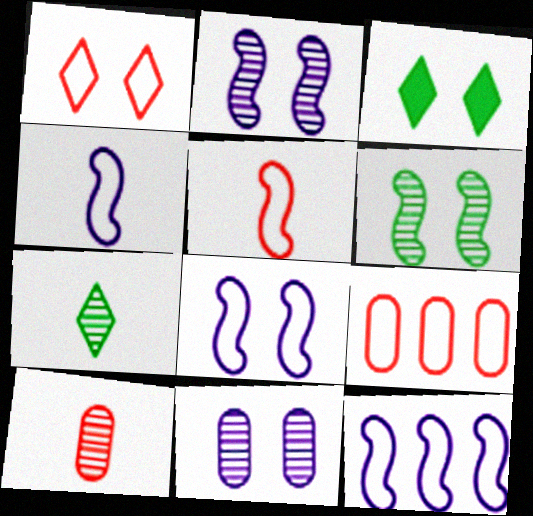[[1, 5, 9], 
[3, 10, 12], 
[4, 8, 12]]